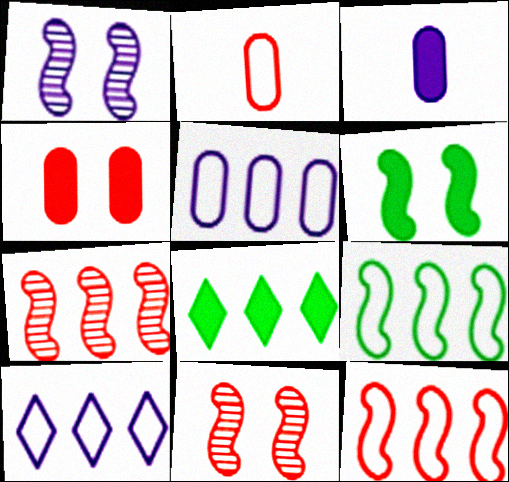[[1, 2, 8], 
[1, 3, 10], 
[5, 7, 8]]